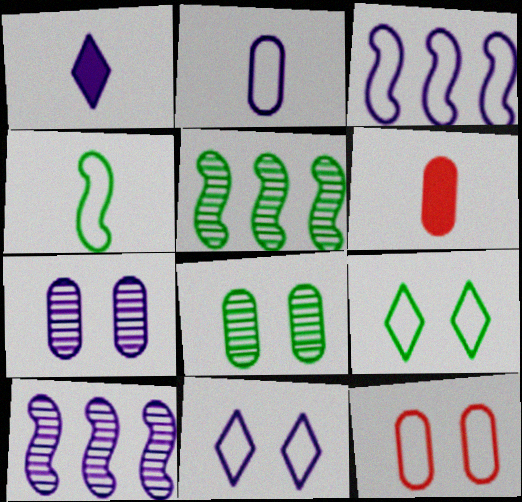[[1, 3, 7], 
[1, 5, 12], 
[2, 3, 11], 
[5, 6, 11], 
[6, 9, 10]]